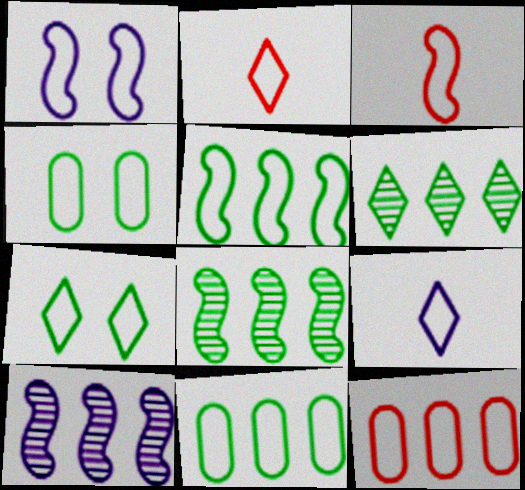[[1, 2, 11], 
[1, 3, 5]]